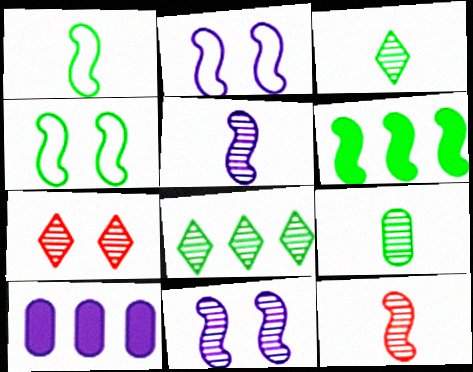[[1, 7, 10], 
[2, 6, 12]]